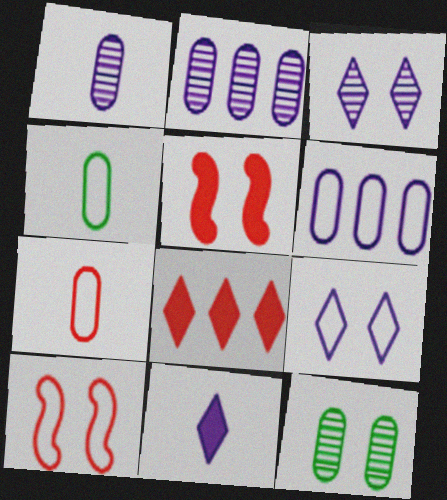[[5, 9, 12]]